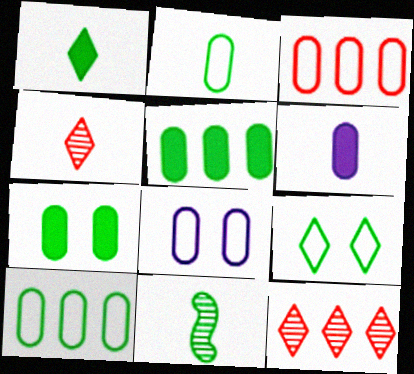[[1, 2, 11], 
[2, 3, 8], 
[5, 9, 11]]